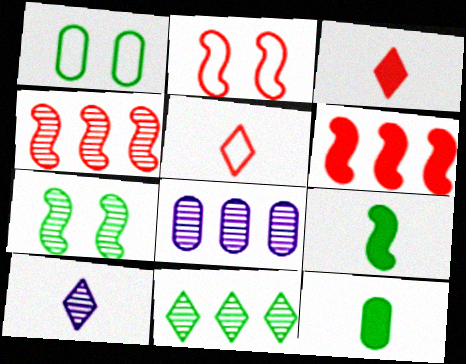[[1, 6, 10], 
[1, 9, 11], 
[4, 8, 11]]